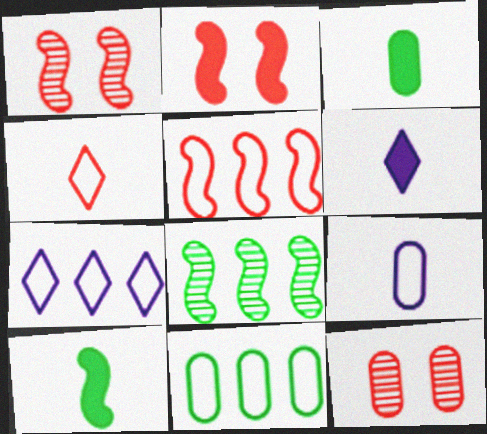[[1, 3, 7], 
[1, 6, 11], 
[5, 7, 11], 
[7, 10, 12]]